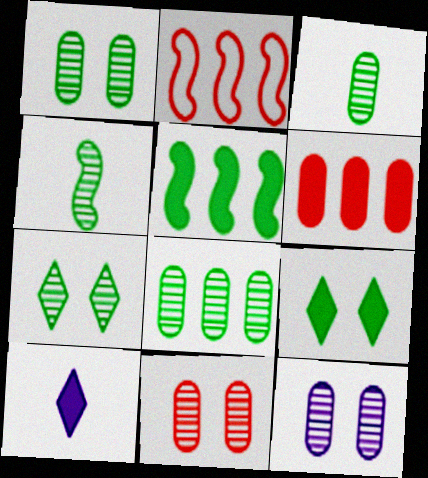[[1, 2, 10], 
[1, 3, 8], 
[1, 11, 12], 
[4, 7, 8]]